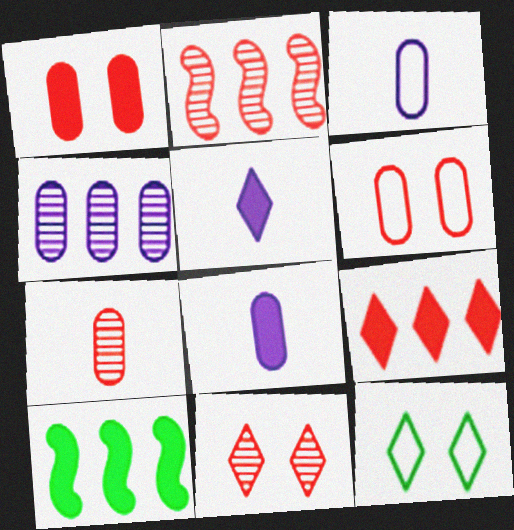[[1, 5, 10], 
[2, 7, 11], 
[2, 8, 12], 
[3, 10, 11]]